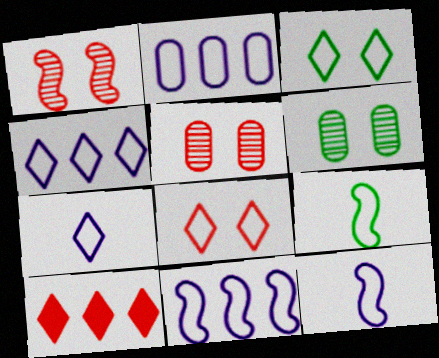[[2, 4, 11], 
[2, 8, 9], 
[6, 10, 12]]